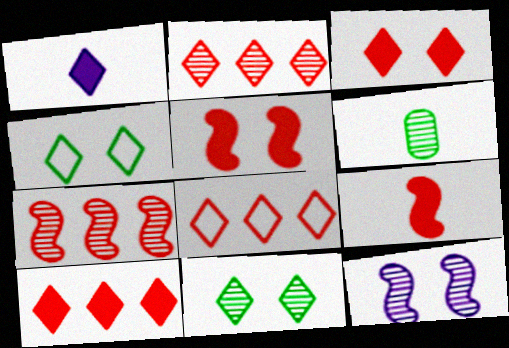[[1, 2, 4], 
[1, 8, 11], 
[2, 6, 12], 
[2, 8, 10]]